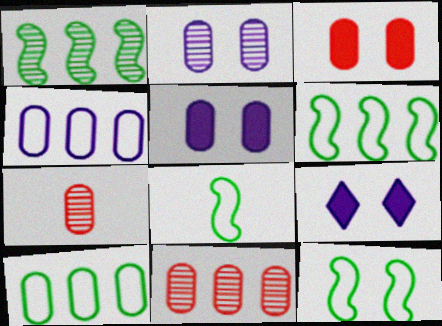[[5, 7, 10], 
[6, 7, 9], 
[6, 8, 12], 
[8, 9, 11]]